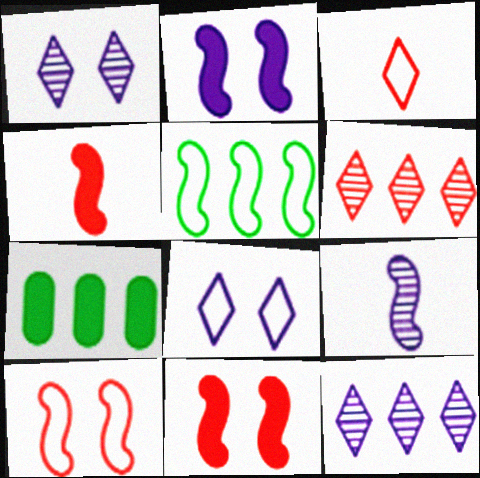[[5, 9, 11]]